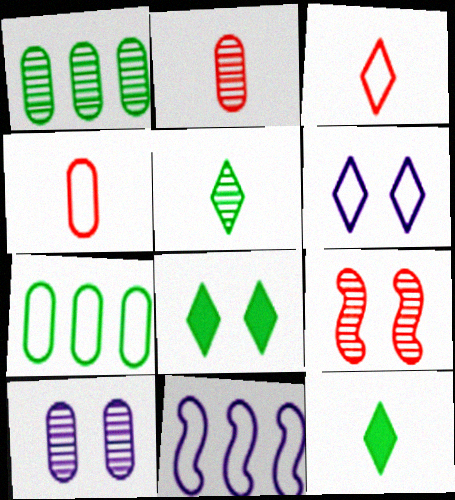[[1, 2, 10], 
[2, 8, 11]]